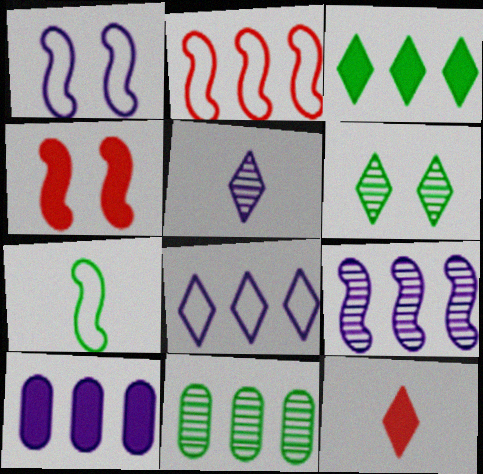[[1, 2, 7], 
[1, 5, 10], 
[1, 11, 12], 
[4, 7, 9], 
[6, 8, 12], 
[8, 9, 10]]